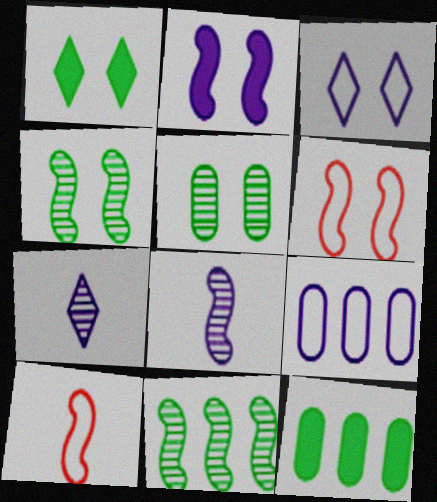[[2, 4, 6], 
[2, 7, 9], 
[2, 10, 11], 
[6, 7, 12]]